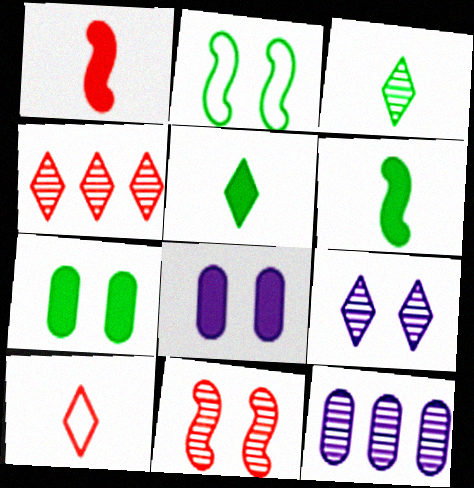[[3, 4, 9], 
[3, 11, 12]]